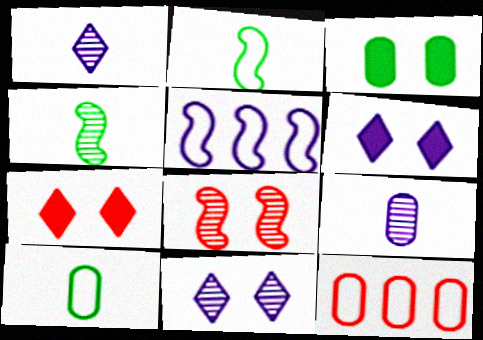[[3, 9, 12], 
[4, 6, 12], 
[5, 6, 9]]